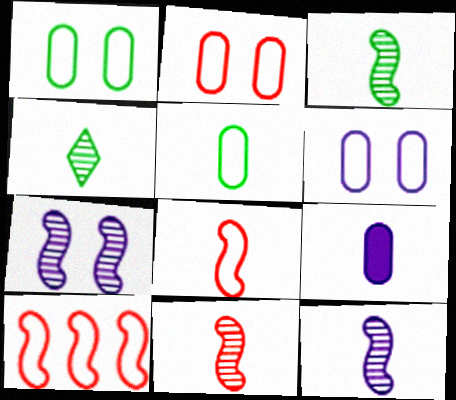[[1, 2, 6], 
[3, 11, 12], 
[4, 8, 9]]